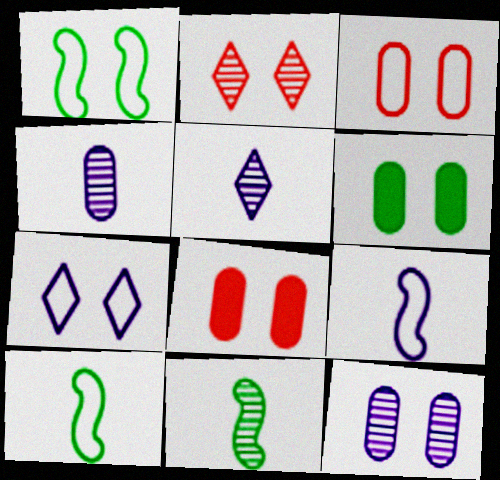[[1, 3, 7], 
[3, 6, 12]]